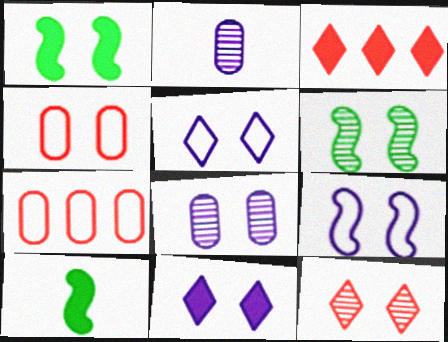[[4, 6, 11], 
[6, 8, 12], 
[8, 9, 11]]